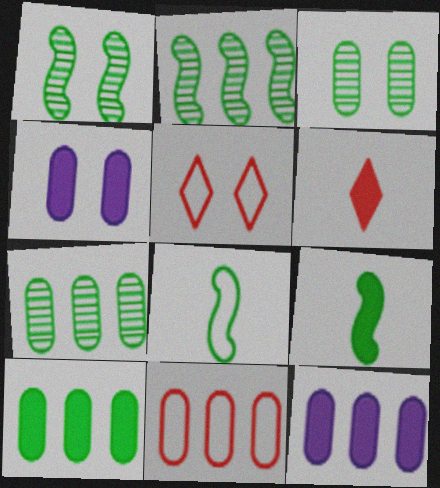[[1, 4, 5], 
[7, 11, 12]]